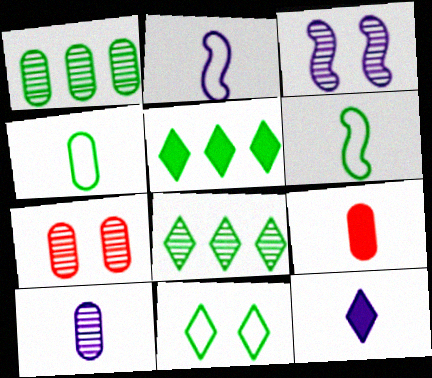[[1, 7, 10], 
[2, 5, 7], 
[2, 10, 12], 
[4, 9, 10]]